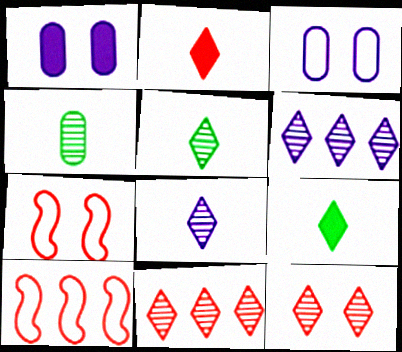[[1, 5, 10], 
[5, 6, 12]]